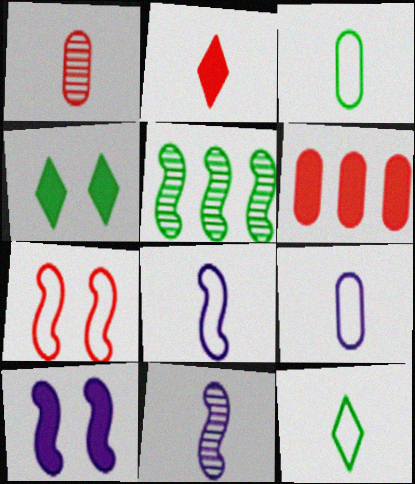[[2, 3, 11], 
[3, 4, 5]]